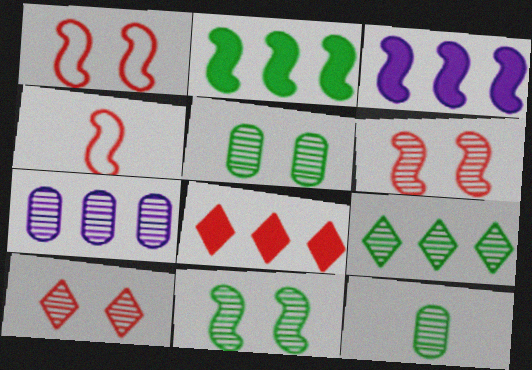[[3, 4, 11], 
[9, 11, 12]]